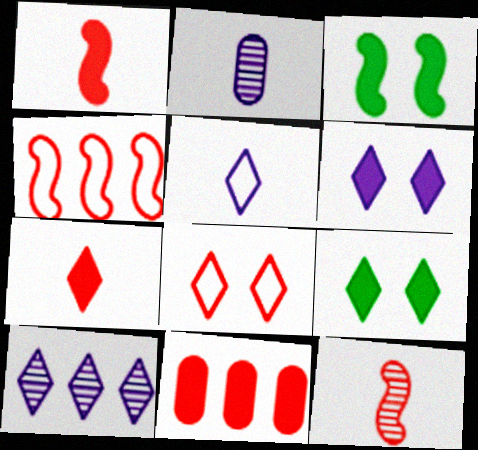[[2, 4, 9], 
[5, 6, 10], 
[8, 11, 12]]